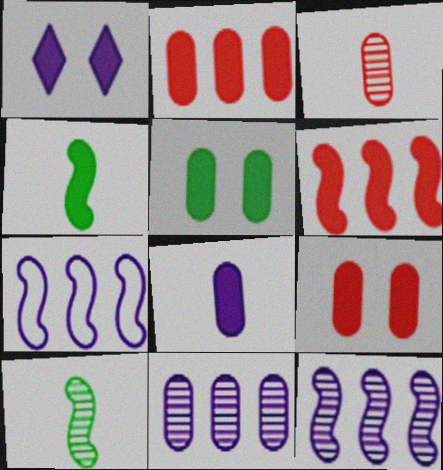[[1, 2, 4], 
[2, 5, 8]]